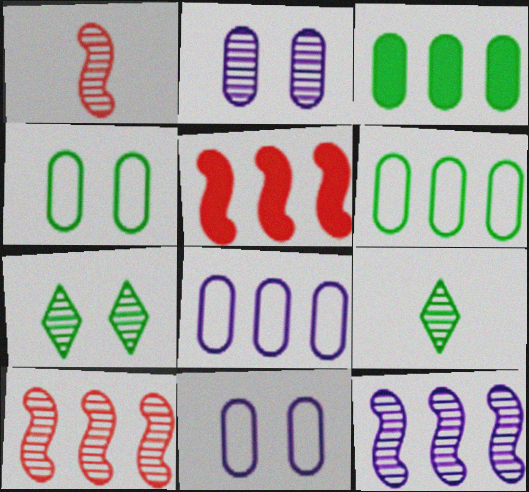[[2, 9, 10], 
[5, 9, 11]]